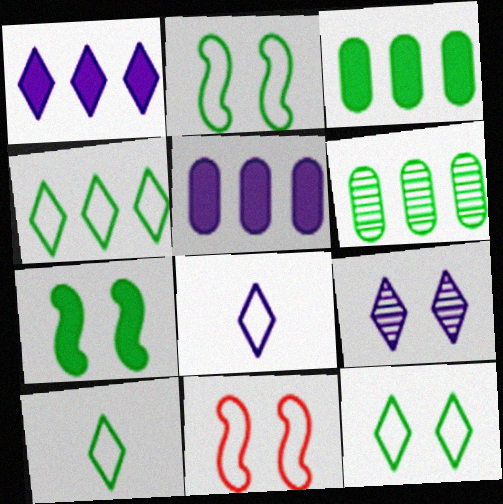[[1, 8, 9], 
[4, 10, 12], 
[6, 7, 10]]